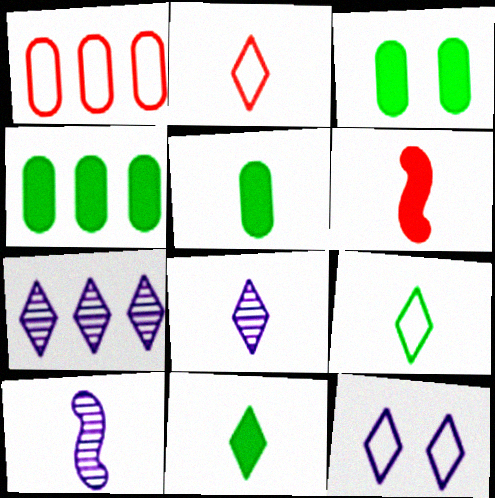[[2, 5, 10], 
[2, 8, 11], 
[3, 4, 5]]